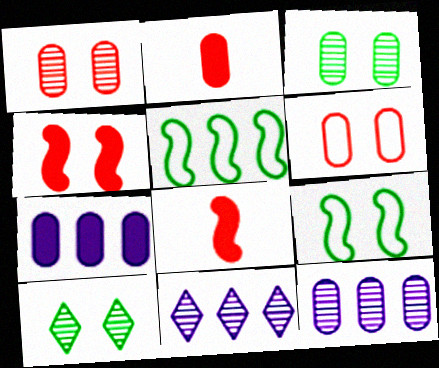[[2, 9, 11]]